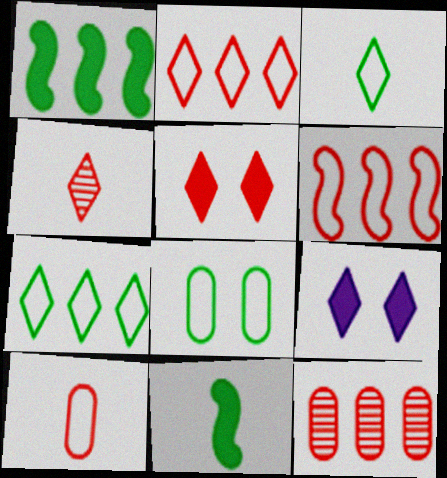[[2, 4, 5], 
[4, 7, 9]]